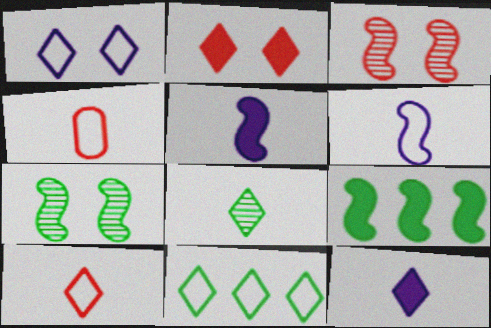[[1, 10, 11], 
[3, 6, 9], 
[4, 5, 8], 
[8, 10, 12]]